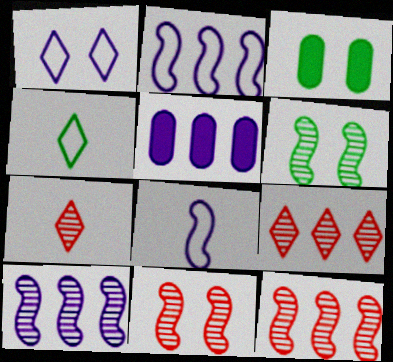[[1, 3, 11], 
[2, 3, 7], 
[3, 8, 9], 
[4, 5, 11]]